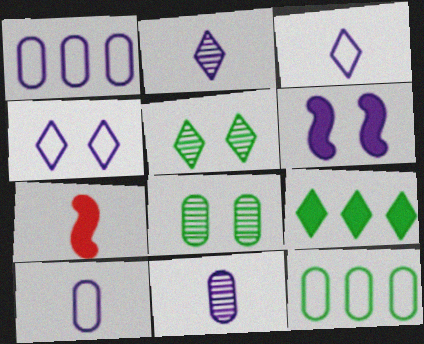[[1, 2, 6], 
[1, 5, 7]]